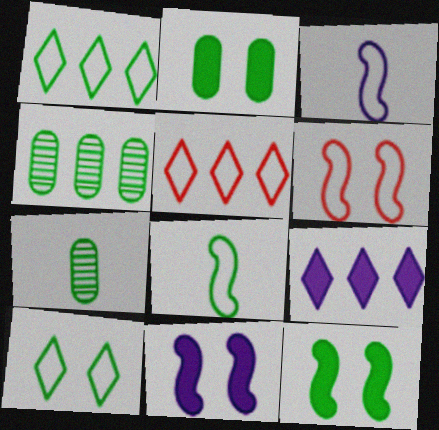[[1, 7, 12], 
[5, 7, 11], 
[6, 7, 9]]